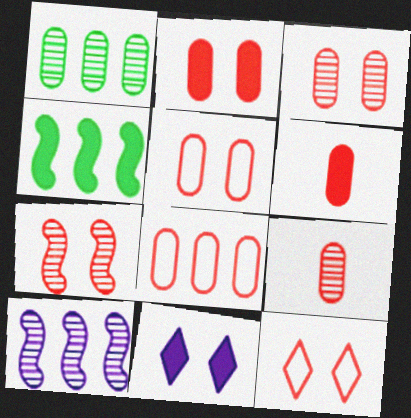[[2, 3, 5], 
[2, 7, 12], 
[2, 8, 9], 
[3, 6, 8], 
[4, 6, 11]]